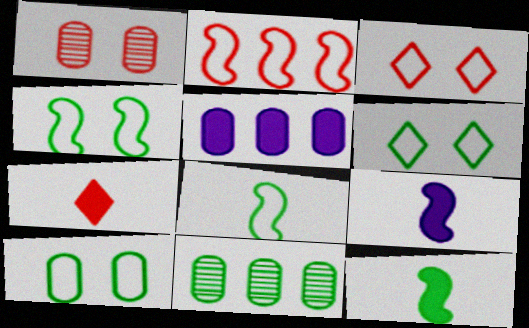[[1, 2, 7], 
[3, 9, 11], 
[4, 6, 10], 
[6, 11, 12]]